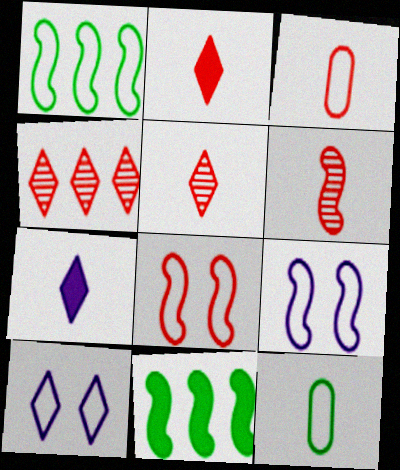[[1, 3, 10], 
[2, 3, 6], 
[6, 7, 12], 
[6, 9, 11]]